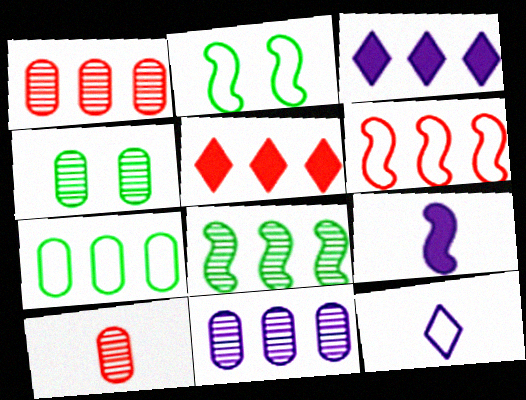[[1, 5, 6], 
[2, 3, 10], 
[4, 10, 11]]